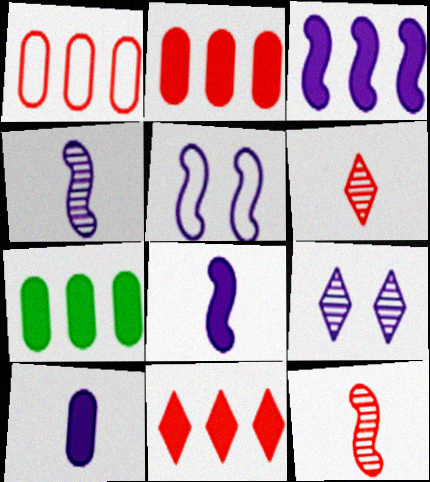[[3, 4, 5], 
[3, 7, 11], 
[5, 6, 7]]